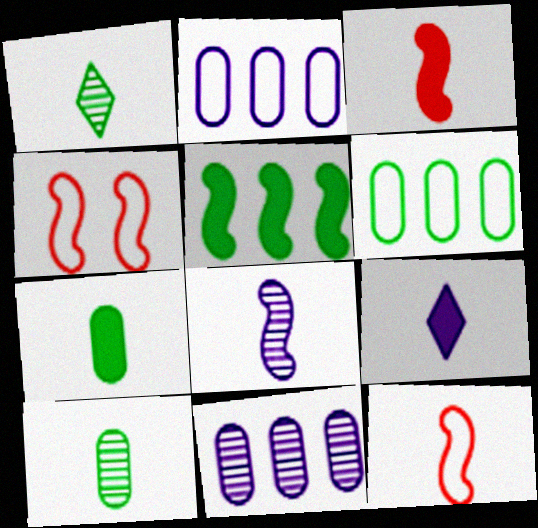[[3, 7, 9], 
[4, 5, 8], 
[9, 10, 12]]